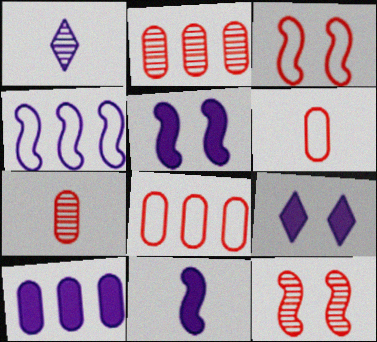[[9, 10, 11]]